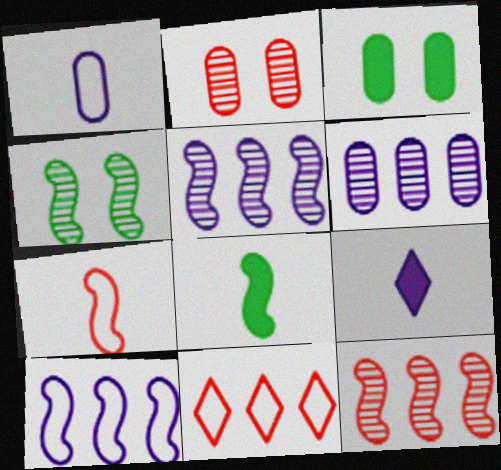[]